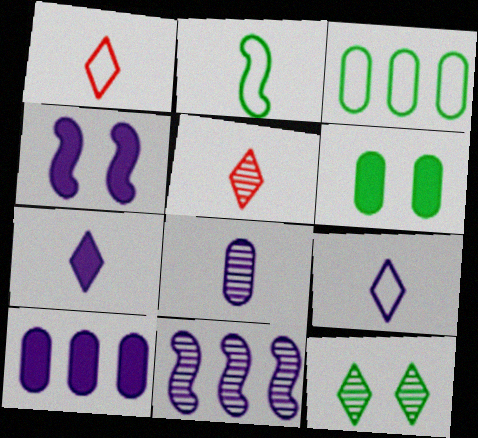[[1, 6, 11], 
[3, 4, 5], 
[4, 7, 10]]